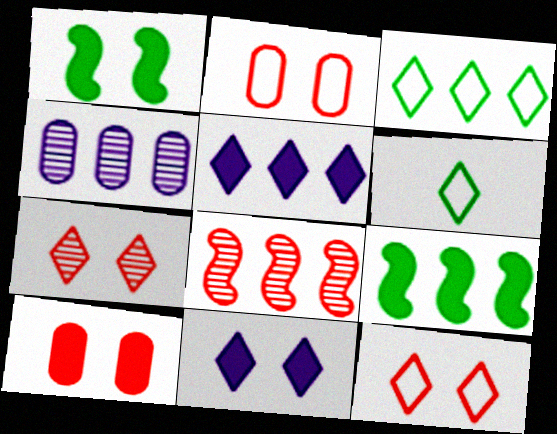[[1, 10, 11], 
[5, 6, 7]]